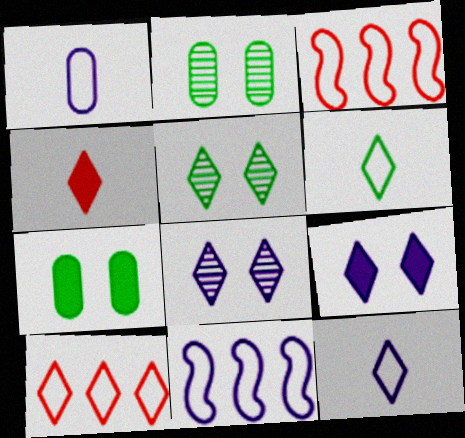[[2, 4, 11]]